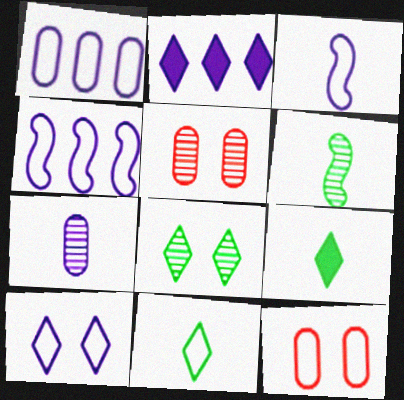[[1, 3, 10], 
[2, 6, 12], 
[4, 5, 9], 
[4, 11, 12]]